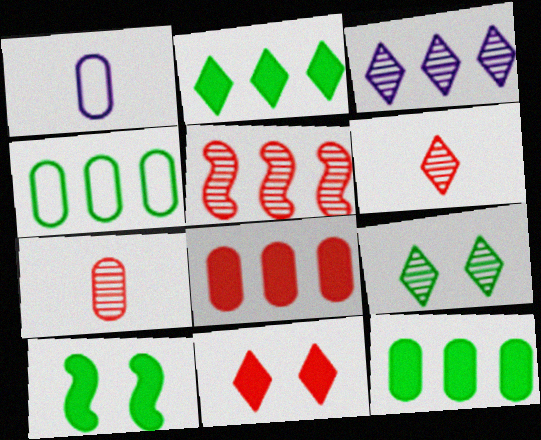[[3, 6, 9]]